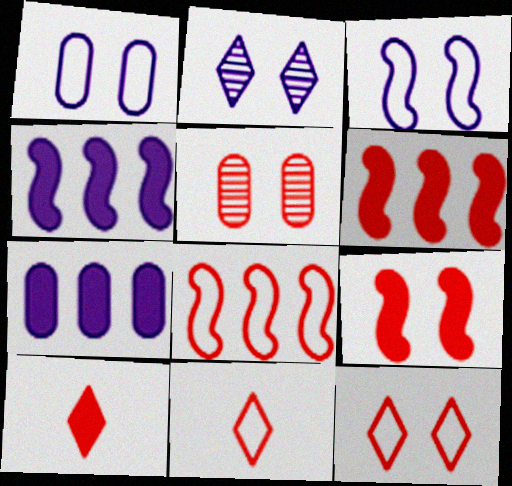[[5, 6, 11], 
[5, 8, 10], 
[5, 9, 12]]